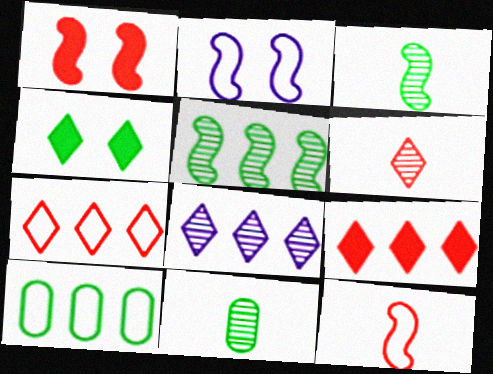[[2, 9, 11], 
[3, 4, 10]]